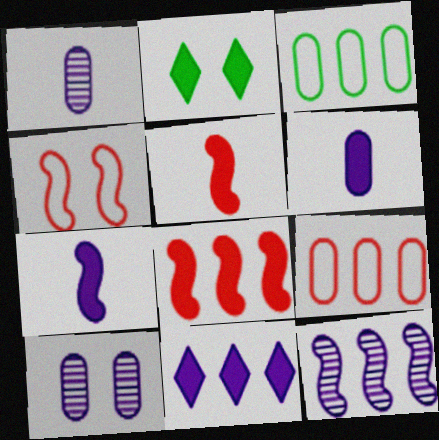[[2, 4, 10], 
[2, 6, 8]]